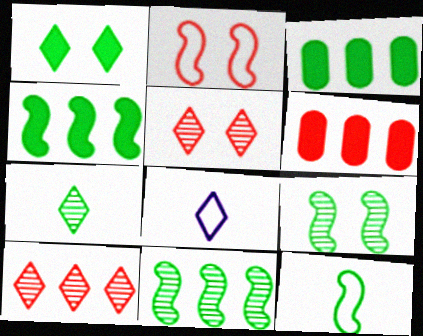[[1, 8, 10], 
[4, 9, 12], 
[6, 8, 9]]